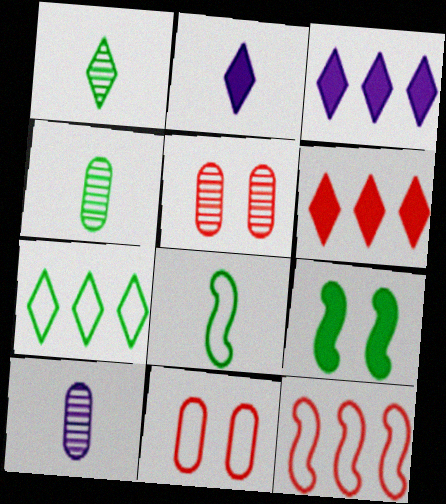[[3, 5, 8], 
[4, 7, 9]]